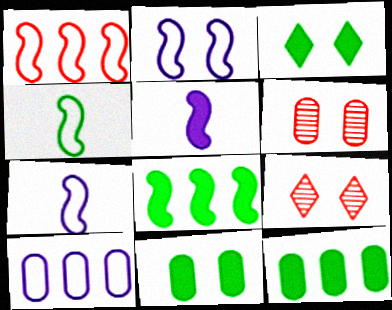[[1, 2, 4], 
[2, 3, 6], 
[2, 9, 11], 
[7, 9, 12]]